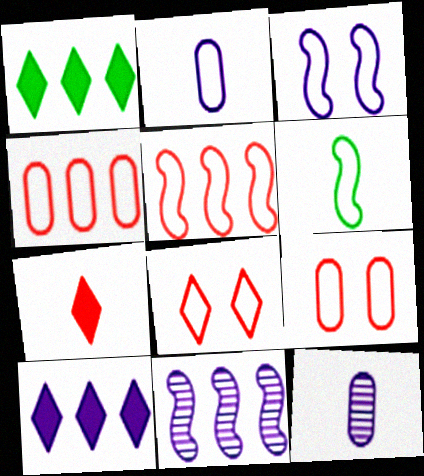[[1, 4, 11], 
[3, 5, 6], 
[3, 10, 12], 
[6, 7, 12]]